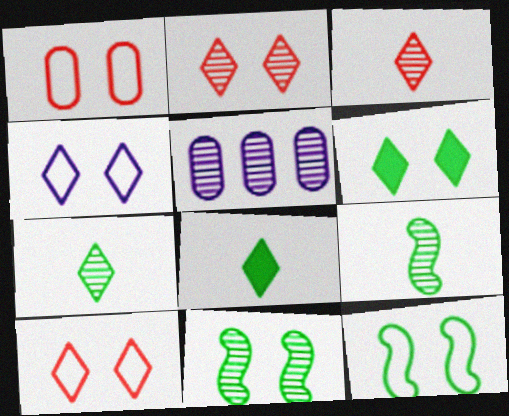[[1, 4, 12], 
[2, 4, 6], 
[2, 5, 9], 
[3, 5, 11]]